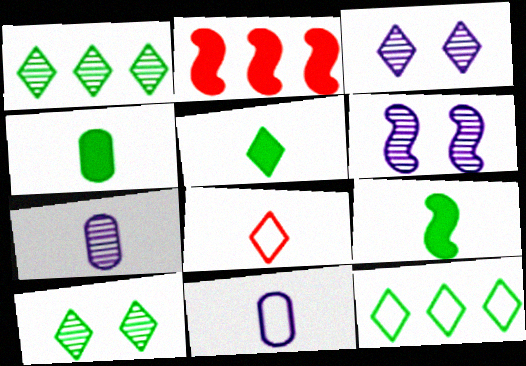[[2, 10, 11], 
[4, 5, 9], 
[5, 10, 12], 
[7, 8, 9]]